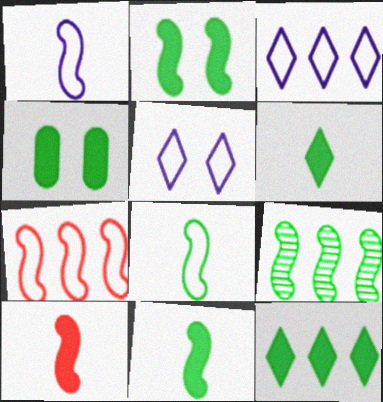[[2, 8, 9], 
[4, 11, 12]]